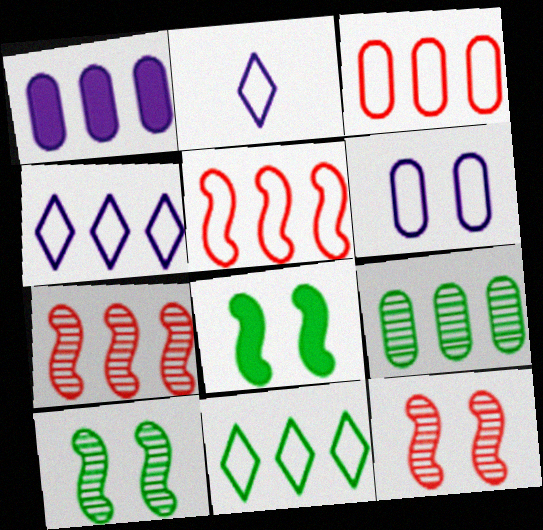[[1, 3, 9], 
[1, 7, 11]]